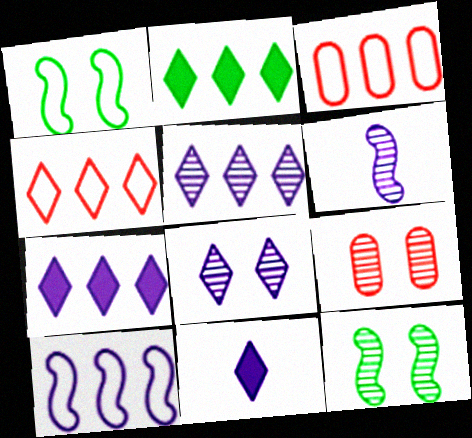[[2, 4, 5], 
[3, 11, 12], 
[8, 9, 12]]